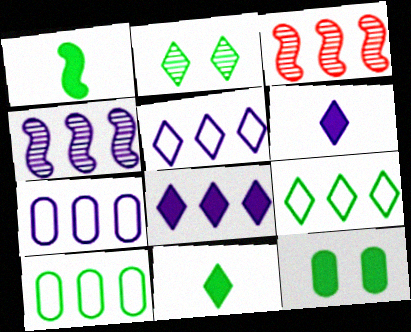[[1, 2, 10], 
[2, 9, 11], 
[3, 8, 10], 
[4, 7, 8]]